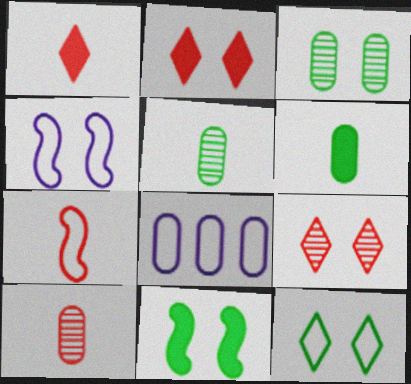[[1, 7, 10], 
[2, 3, 4], 
[3, 11, 12], 
[7, 8, 12]]